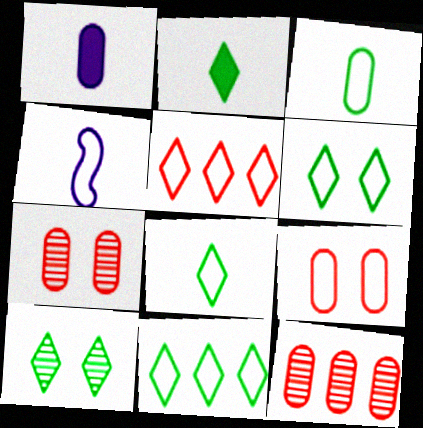[[2, 10, 11], 
[4, 9, 11], 
[6, 8, 11]]